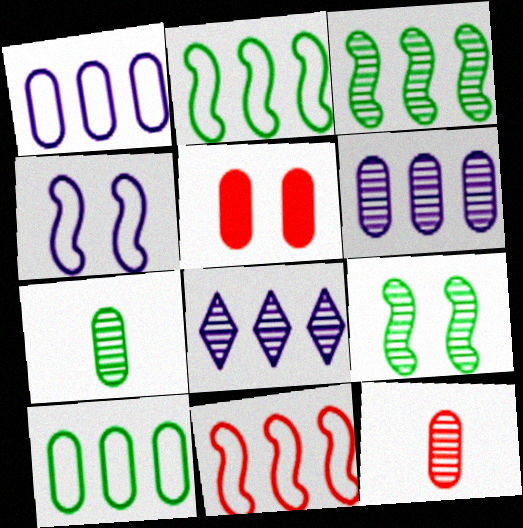[[1, 5, 7], 
[8, 9, 12]]